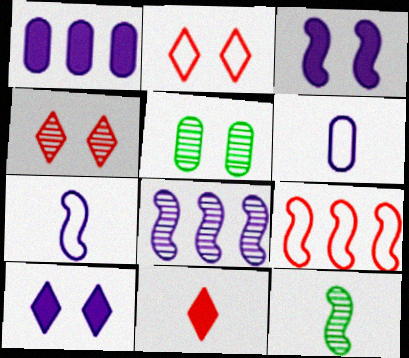[[1, 2, 12], 
[2, 3, 5], 
[3, 7, 8], 
[3, 9, 12], 
[6, 8, 10], 
[6, 11, 12]]